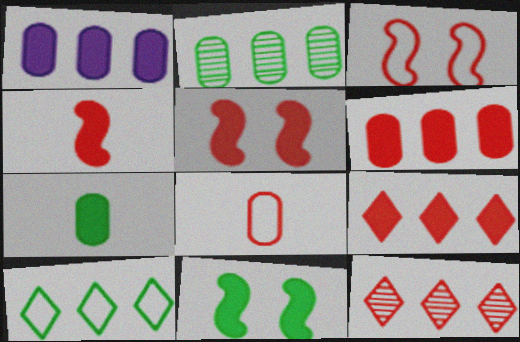[[5, 8, 12]]